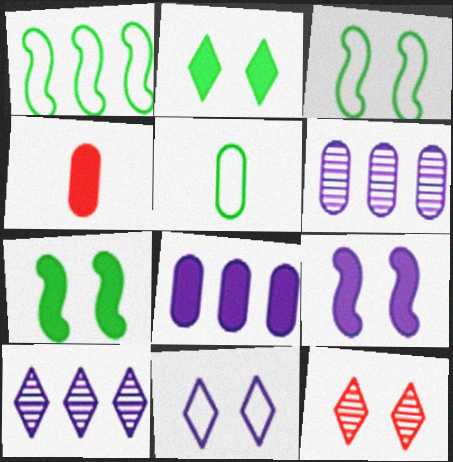[[2, 11, 12], 
[3, 4, 10]]